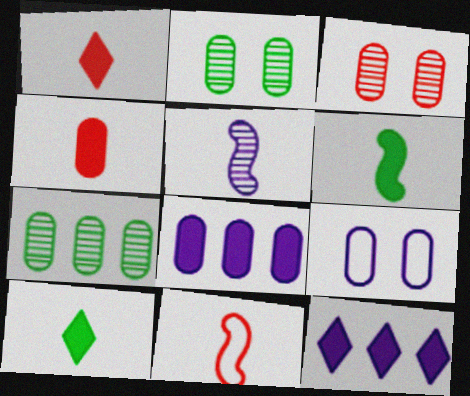[[2, 11, 12], 
[4, 7, 9], 
[5, 6, 11], 
[5, 9, 12]]